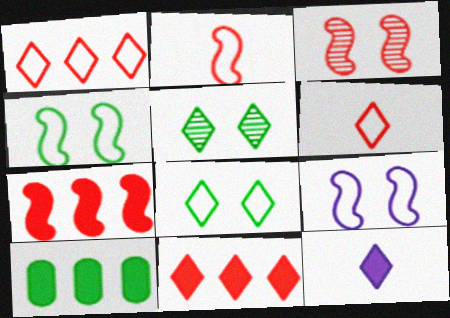[[1, 5, 12], 
[2, 3, 7]]